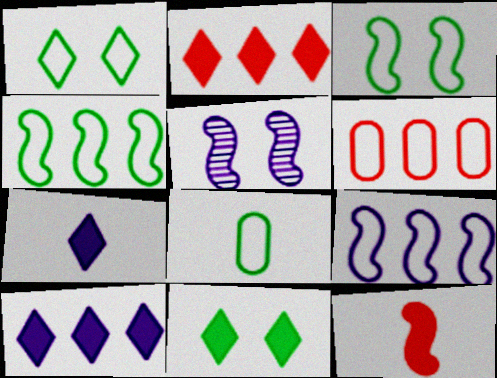[[1, 4, 8], 
[2, 5, 8], 
[2, 7, 11], 
[4, 5, 12]]